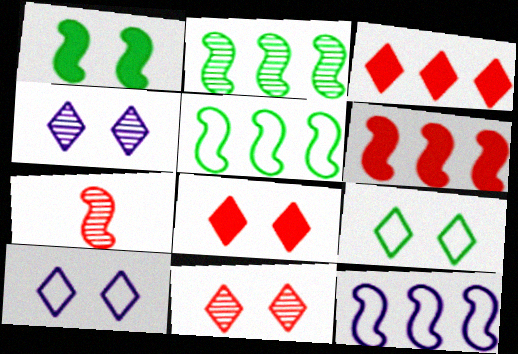[[1, 7, 12], 
[2, 6, 12], 
[4, 8, 9]]